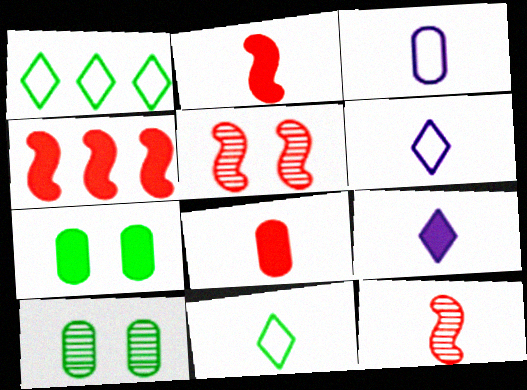[[4, 6, 10], 
[4, 7, 9]]